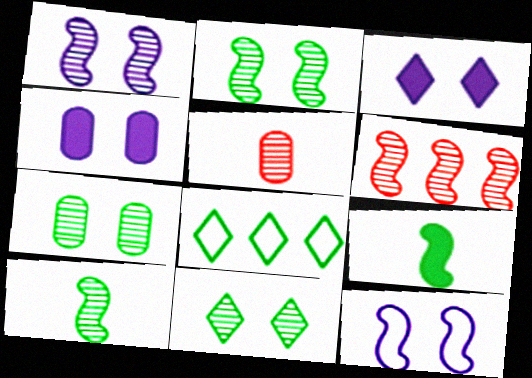[[1, 6, 10], 
[2, 7, 11], 
[6, 9, 12], 
[7, 8, 9]]